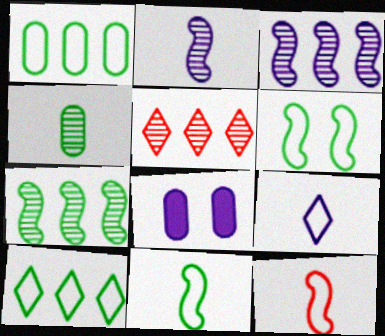[[3, 8, 9], 
[5, 8, 11]]